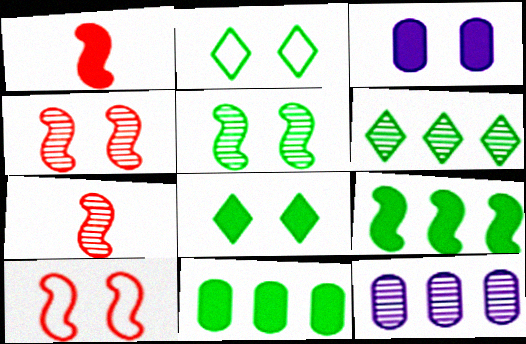[[1, 2, 12], 
[2, 3, 4]]